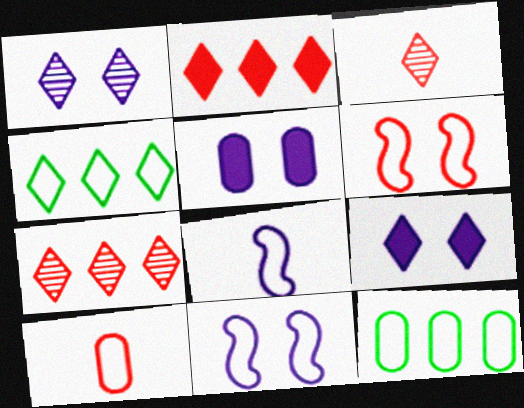[[1, 5, 11], 
[3, 4, 9], 
[4, 10, 11]]